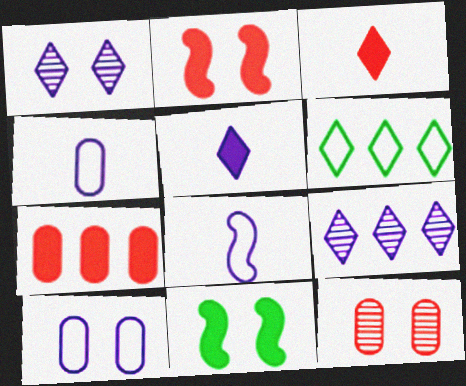[[1, 3, 6], 
[2, 3, 7], 
[5, 7, 11]]